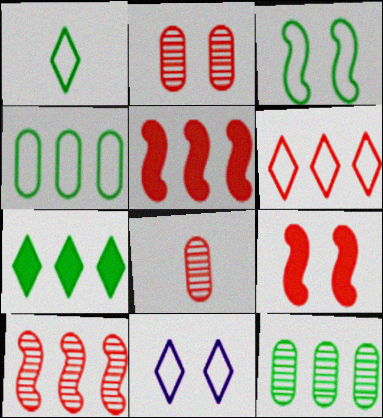[[1, 3, 4], 
[1, 6, 11], 
[6, 8, 9]]